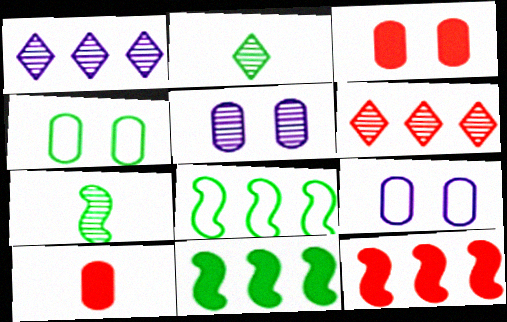[[2, 4, 11], 
[2, 9, 12], 
[3, 4, 5], 
[5, 6, 7]]